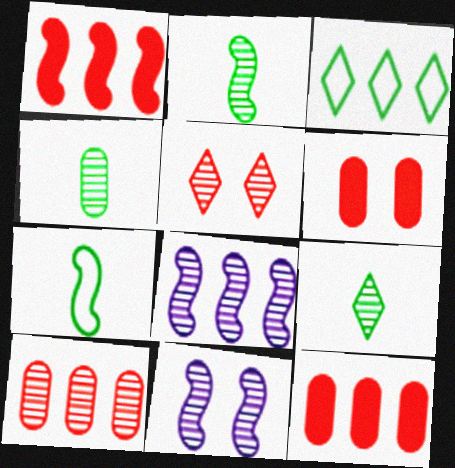[[1, 7, 11], 
[2, 4, 9], 
[3, 8, 12], 
[4, 5, 8], 
[9, 10, 11]]